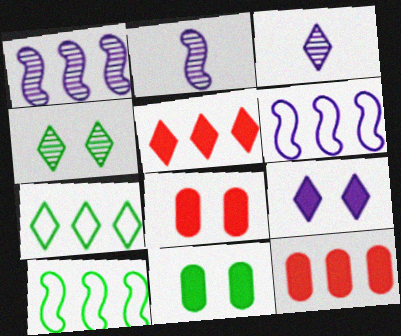[[1, 7, 12], 
[2, 7, 8], 
[3, 8, 10]]